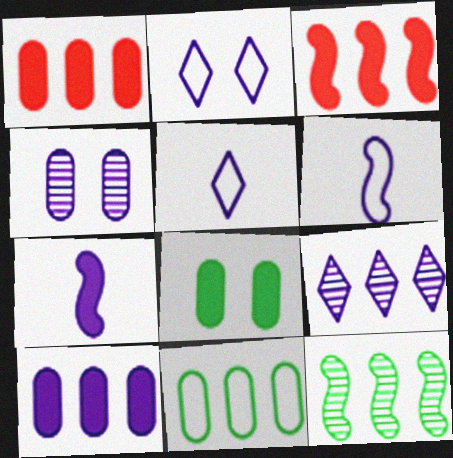[[3, 9, 11]]